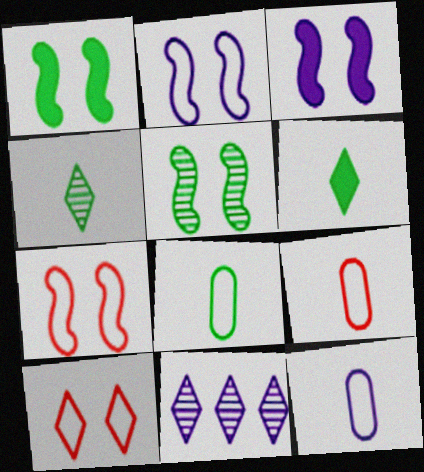[[1, 9, 11], 
[3, 5, 7], 
[3, 11, 12], 
[6, 10, 11], 
[8, 9, 12]]